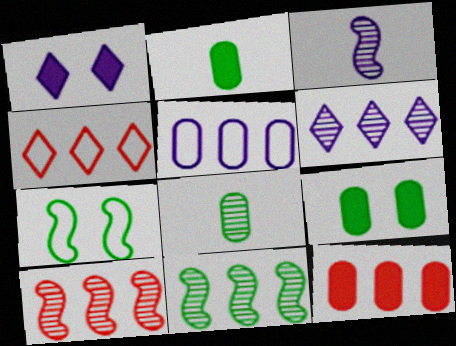[[1, 3, 5], 
[3, 4, 9], 
[4, 10, 12]]